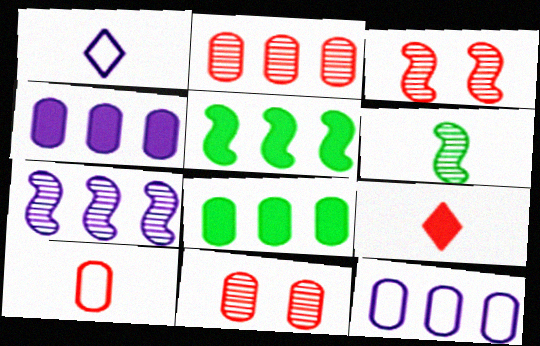[[1, 3, 8], 
[1, 5, 11], 
[2, 8, 12], 
[3, 6, 7]]